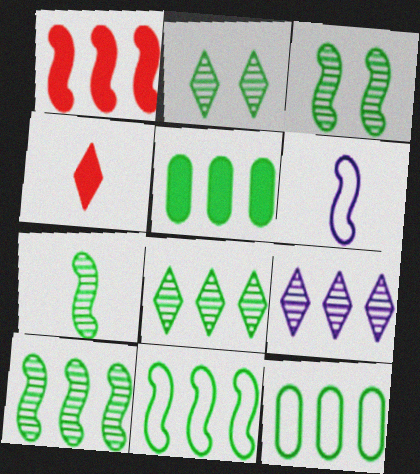[[1, 3, 6], 
[1, 9, 12], 
[3, 7, 10], 
[5, 8, 11]]